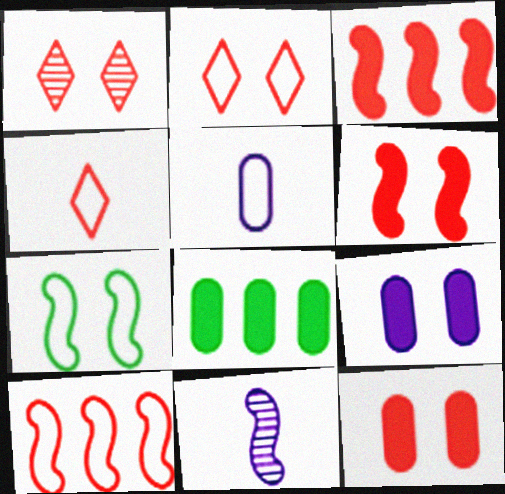[[1, 7, 9], 
[2, 8, 11], 
[3, 7, 11]]